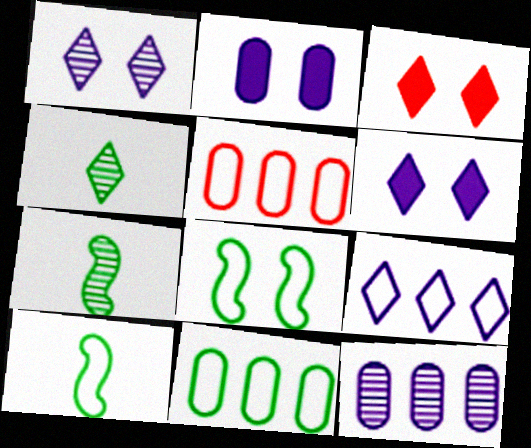[[3, 4, 9], 
[3, 10, 12], 
[5, 6, 7]]